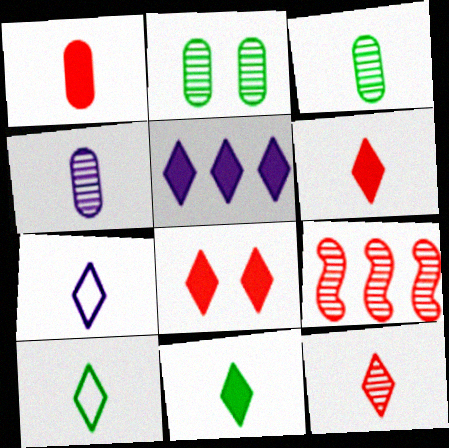[[5, 8, 11], 
[7, 11, 12]]